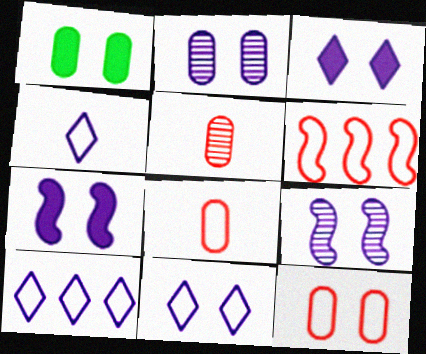[[1, 2, 12], 
[2, 7, 11], 
[4, 10, 11]]